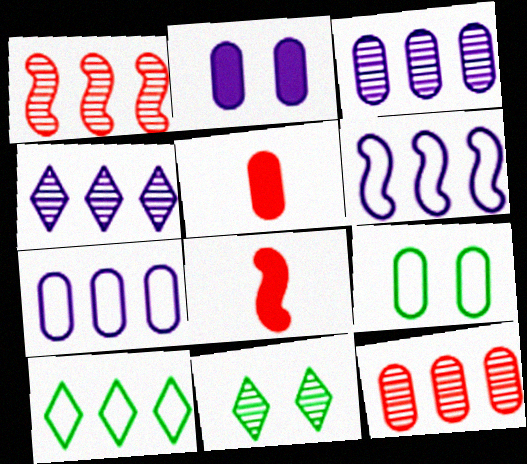[[3, 5, 9], 
[4, 8, 9], 
[5, 6, 11], 
[7, 8, 11]]